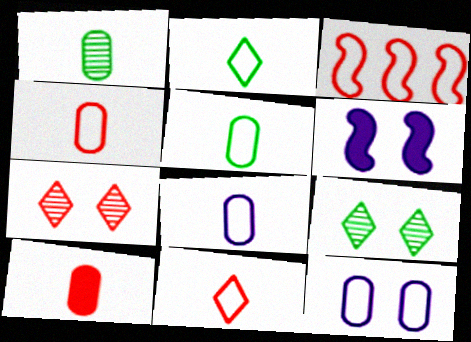[[1, 8, 10], 
[2, 3, 12], 
[3, 7, 10], 
[4, 5, 8]]